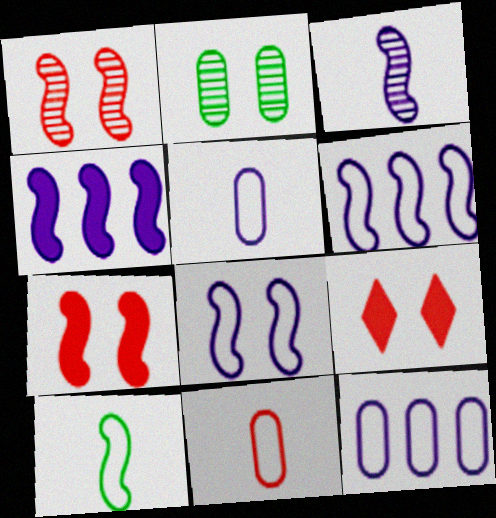[[1, 4, 10], 
[2, 8, 9], 
[3, 4, 8]]